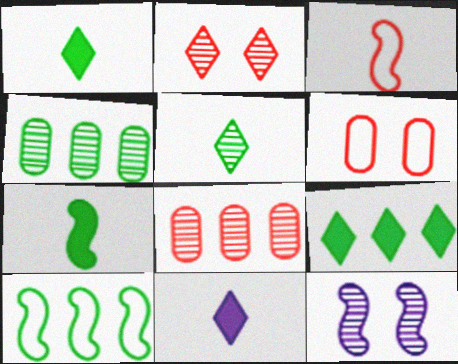[[4, 9, 10], 
[5, 8, 12]]